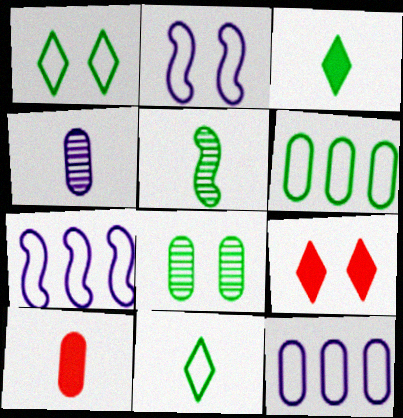[[2, 8, 9], 
[5, 9, 12], 
[8, 10, 12]]